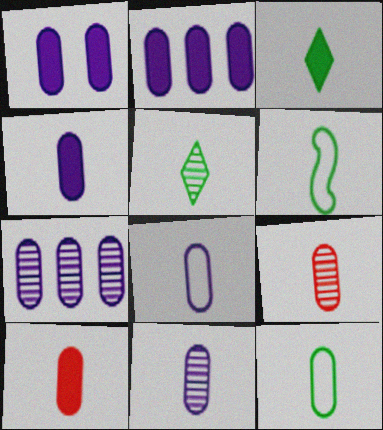[[1, 2, 4], 
[1, 7, 8], 
[4, 8, 11], 
[4, 9, 12], 
[10, 11, 12]]